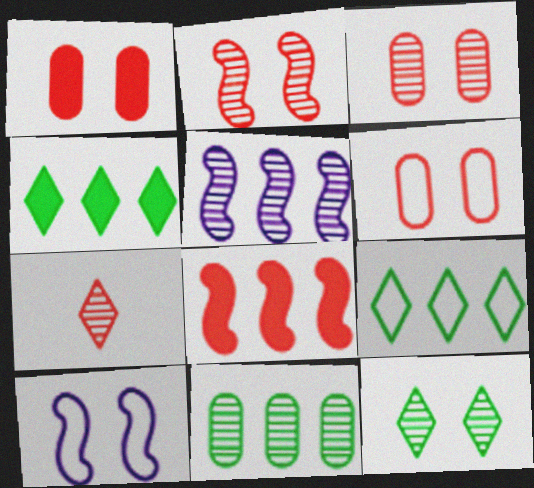[[1, 3, 6], 
[1, 10, 12], 
[6, 7, 8]]